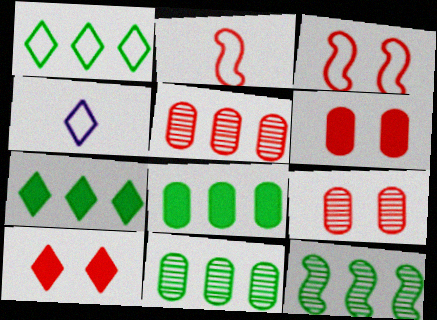[[1, 8, 12], 
[2, 5, 10], 
[3, 9, 10], 
[4, 6, 12]]